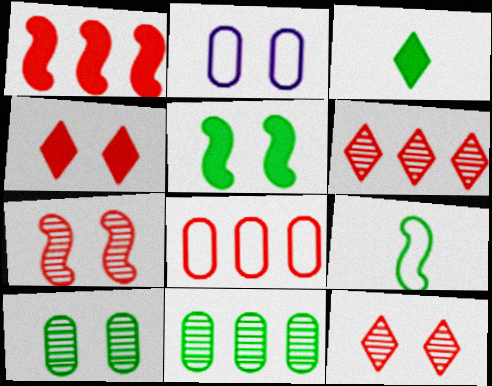[[1, 6, 8], 
[2, 5, 12]]